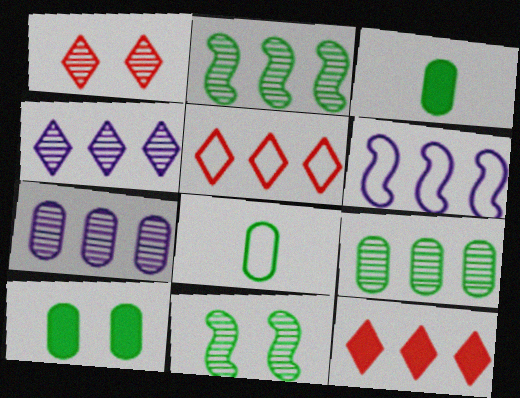[[1, 3, 6], 
[6, 9, 12], 
[8, 9, 10]]